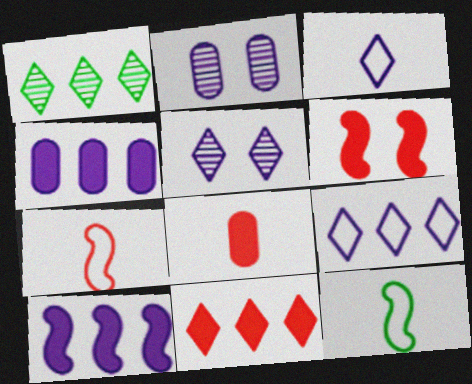[[1, 9, 11], 
[2, 3, 10], 
[2, 11, 12], 
[6, 8, 11]]